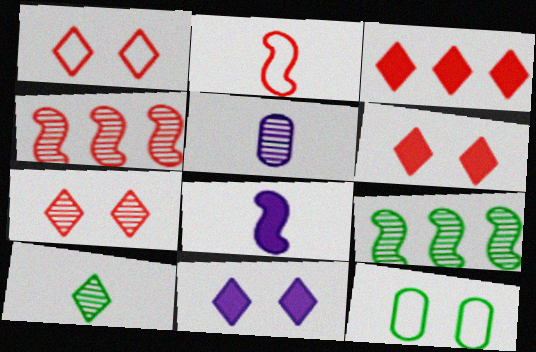[[1, 6, 7], 
[5, 7, 9]]